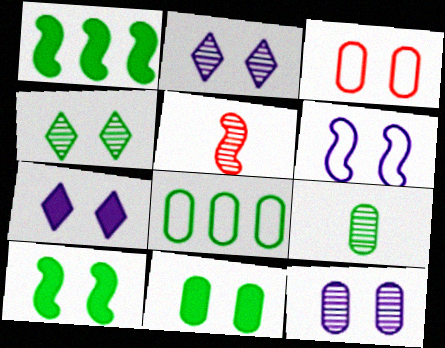[[1, 5, 6], 
[2, 3, 10], 
[3, 11, 12], 
[5, 7, 8], 
[6, 7, 12], 
[8, 9, 11]]